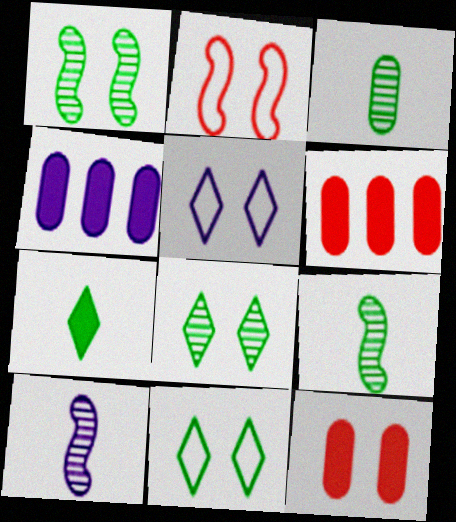[[1, 5, 12], 
[4, 5, 10], 
[5, 6, 9], 
[6, 10, 11]]